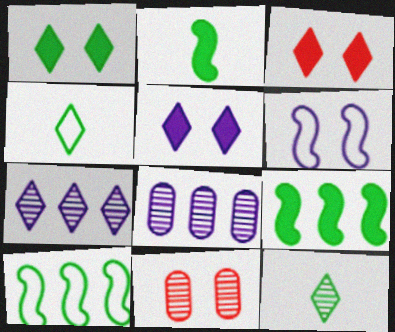[[1, 3, 5], 
[1, 6, 11], 
[3, 4, 7]]